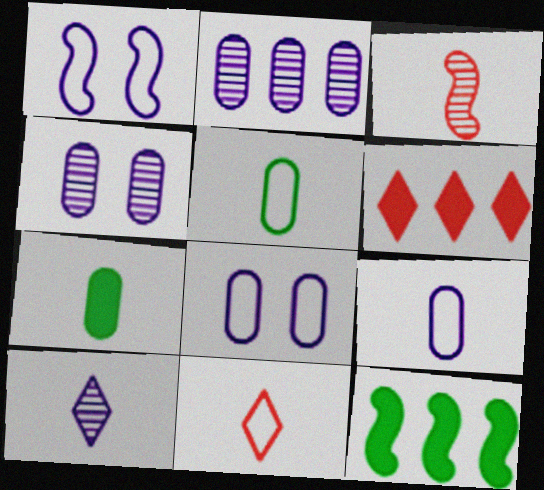[[1, 3, 12], 
[4, 11, 12]]